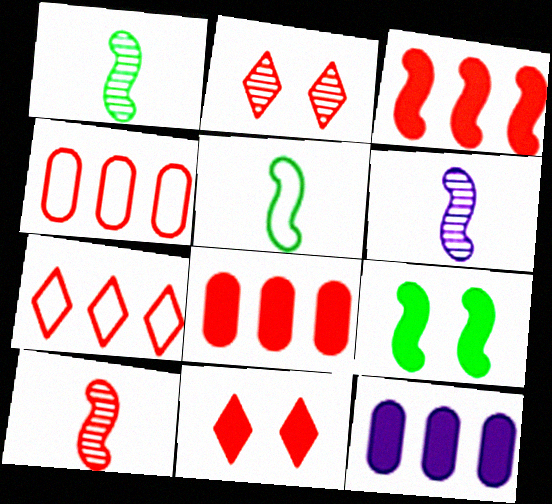[[1, 6, 10], 
[2, 5, 12], 
[4, 10, 11]]